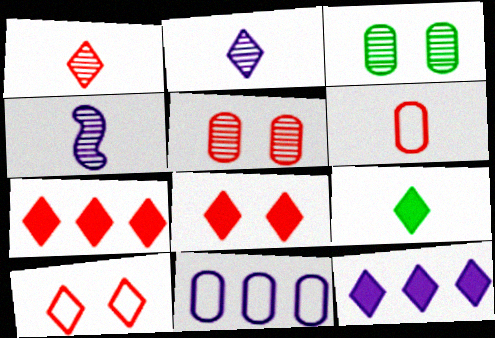[[1, 7, 10], 
[4, 6, 9], 
[8, 9, 12]]